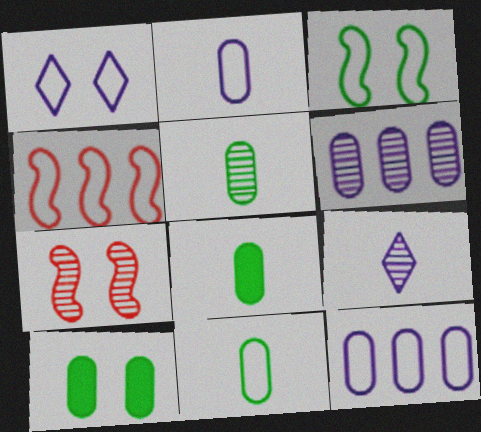[[1, 4, 11], 
[1, 7, 10], 
[4, 9, 10], 
[5, 8, 11]]